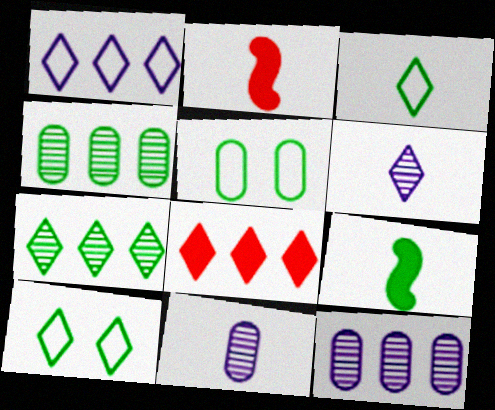[[1, 7, 8], 
[2, 3, 11], 
[2, 10, 12], 
[4, 9, 10], 
[5, 7, 9], 
[6, 8, 10]]